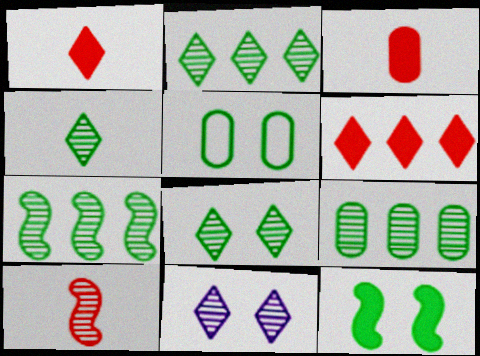[[2, 4, 8], 
[2, 7, 9], 
[5, 8, 12], 
[9, 10, 11]]